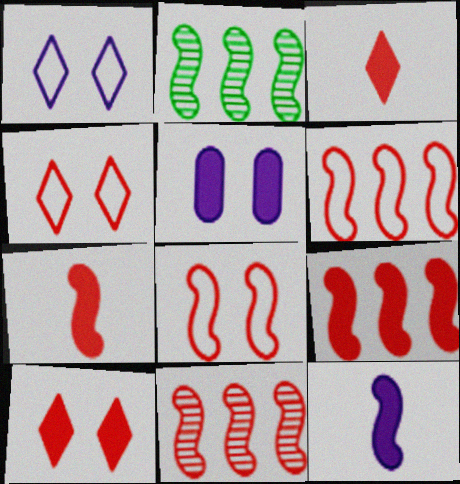[[2, 8, 12], 
[6, 9, 11], 
[7, 8, 11]]